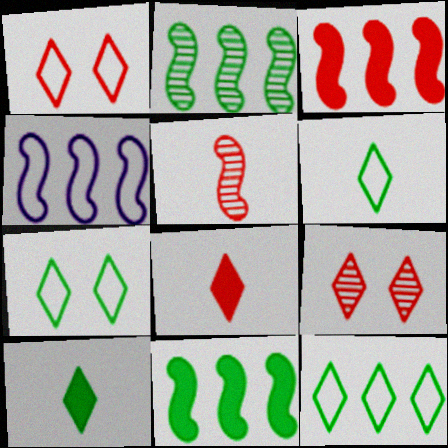[[2, 3, 4], 
[6, 7, 12]]